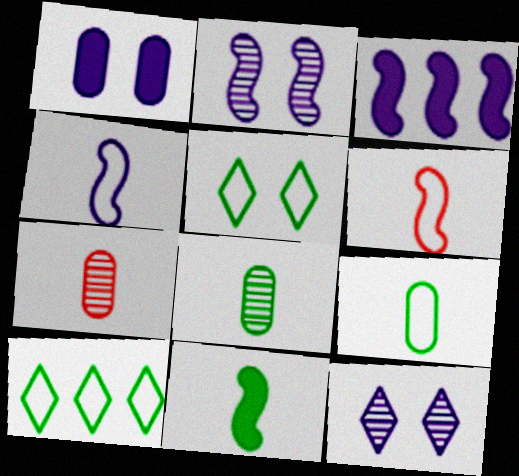[[2, 3, 4], 
[3, 5, 7]]